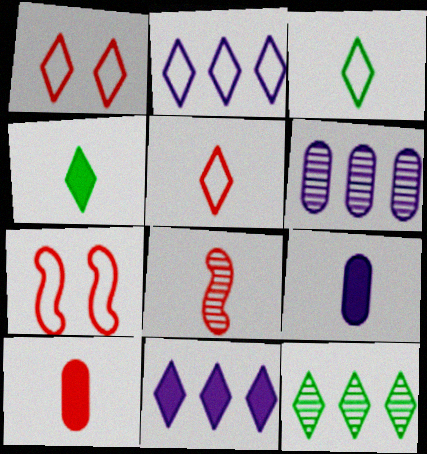[[1, 2, 3], 
[3, 8, 9], 
[4, 6, 7], 
[5, 8, 10], 
[7, 9, 12]]